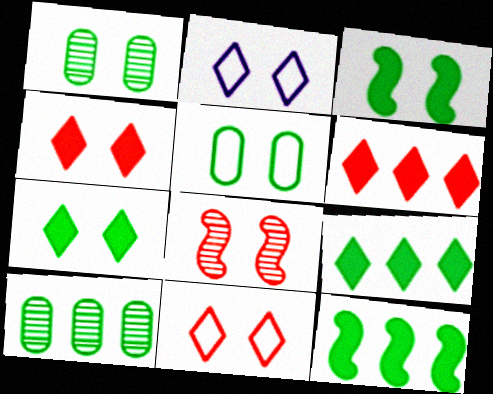[]